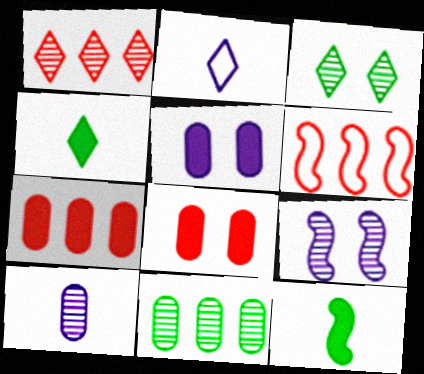[[1, 6, 7], 
[6, 9, 12]]